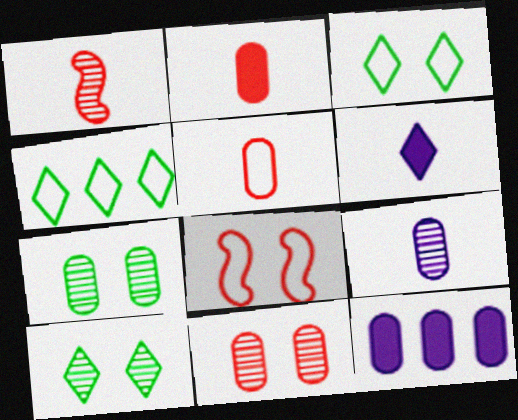[[1, 3, 12], 
[5, 7, 12]]